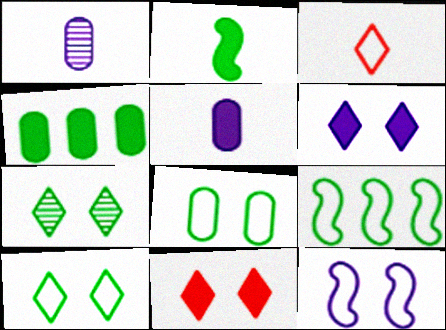[[1, 2, 3], 
[1, 9, 11]]